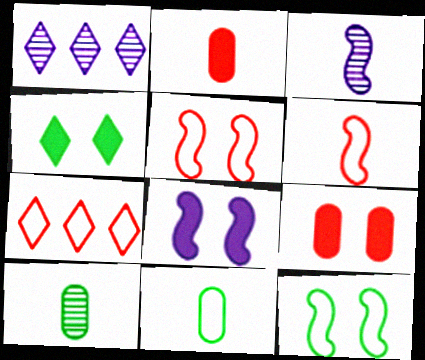[[1, 2, 12], 
[4, 8, 9], 
[7, 8, 10]]